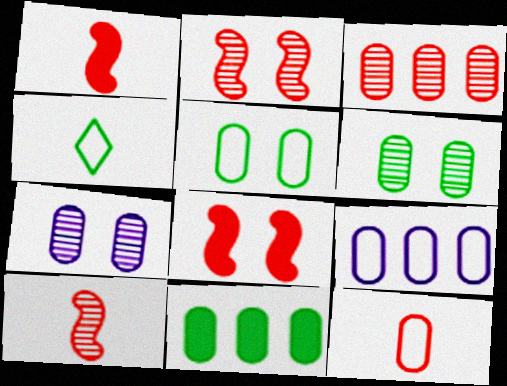[[3, 9, 11], 
[5, 9, 12], 
[7, 11, 12]]